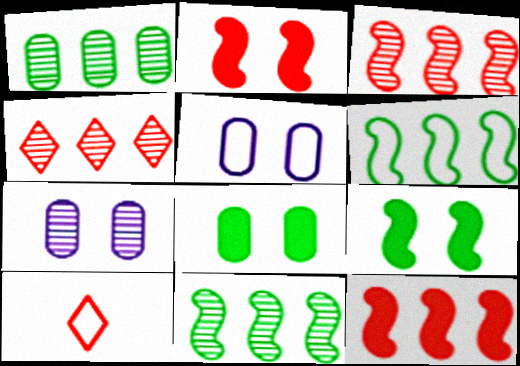[[5, 6, 10]]